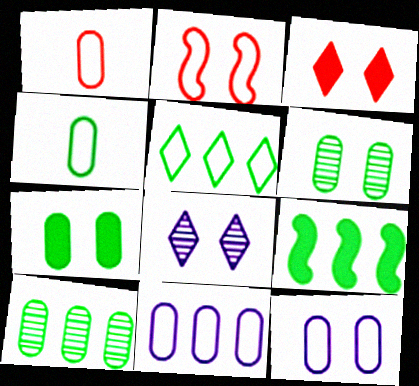[[1, 8, 9], 
[2, 7, 8], 
[4, 7, 10], 
[5, 9, 10]]